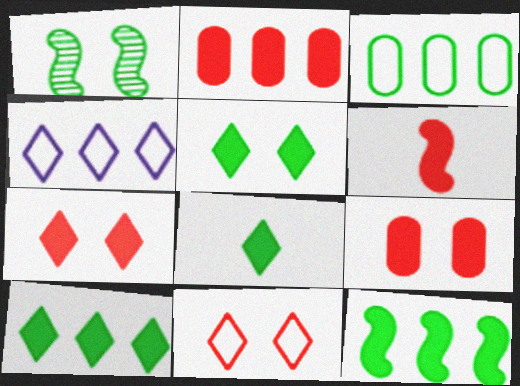[[1, 3, 8], 
[2, 6, 7], 
[5, 8, 10]]